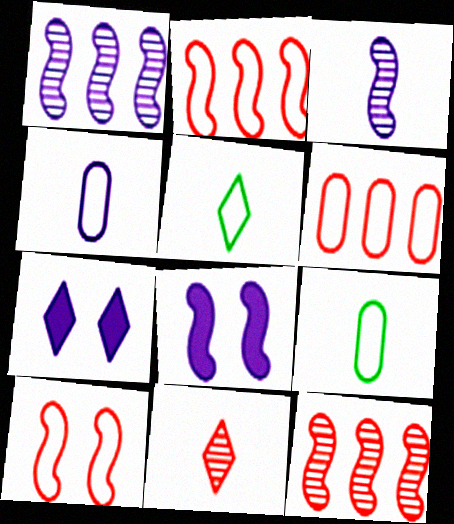[[1, 4, 7], 
[7, 9, 12]]